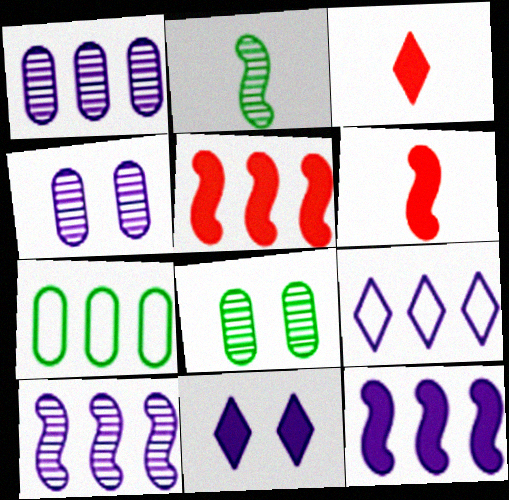[[1, 9, 12], 
[6, 8, 9]]